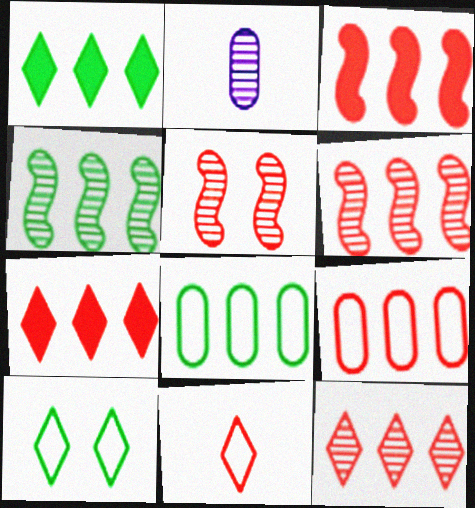[[1, 4, 8], 
[2, 3, 10], 
[3, 9, 12], 
[6, 7, 9]]